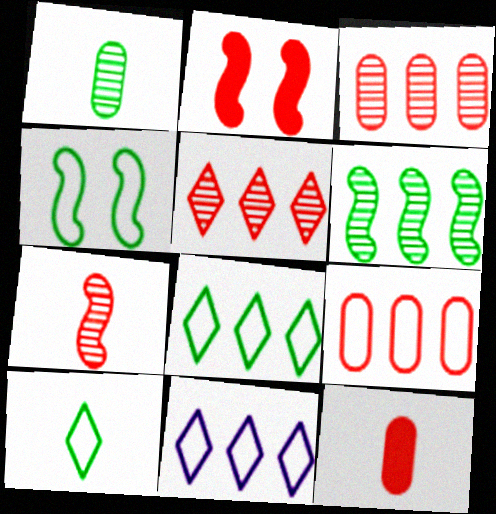[[1, 2, 11]]